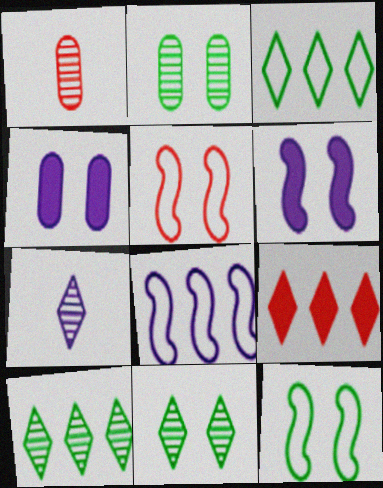[[1, 3, 6], 
[1, 5, 9], 
[4, 5, 11], 
[4, 7, 8]]